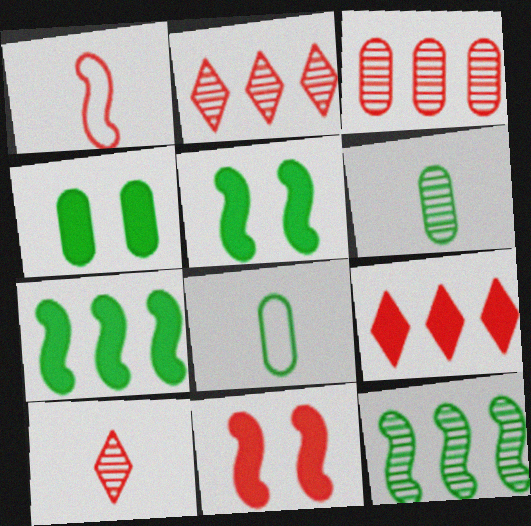[]